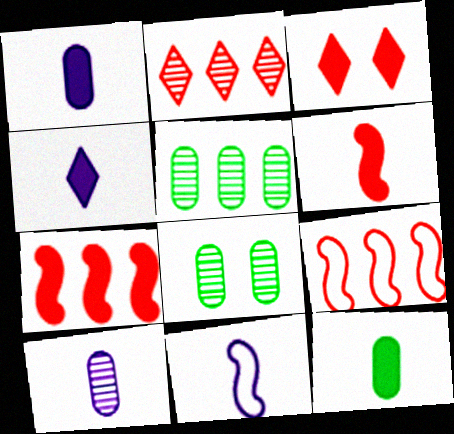[[3, 5, 11], 
[4, 6, 12], 
[4, 8, 9], 
[4, 10, 11]]